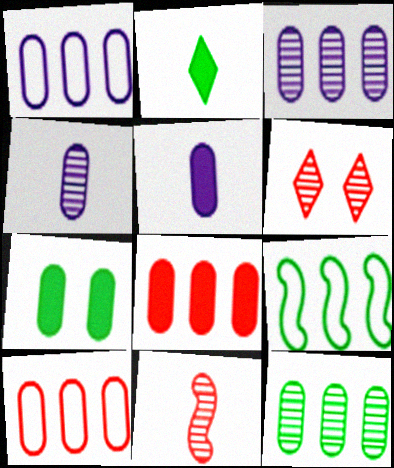[[1, 8, 12], 
[4, 7, 10], 
[5, 6, 9], 
[5, 7, 8]]